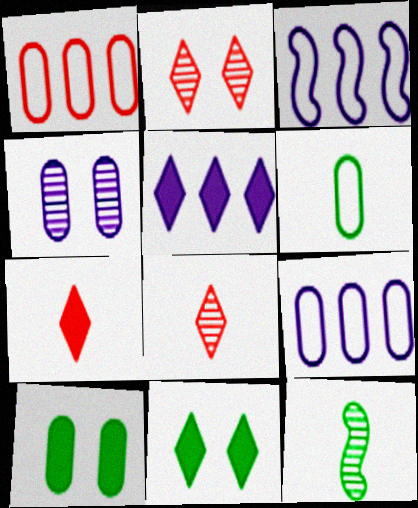[[3, 8, 10], 
[5, 7, 11]]